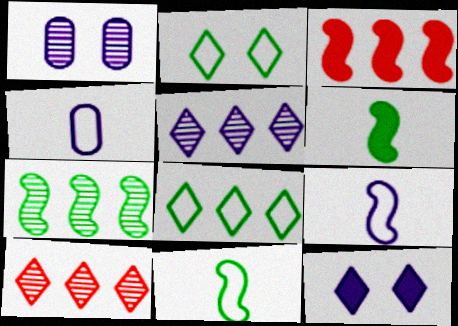[]